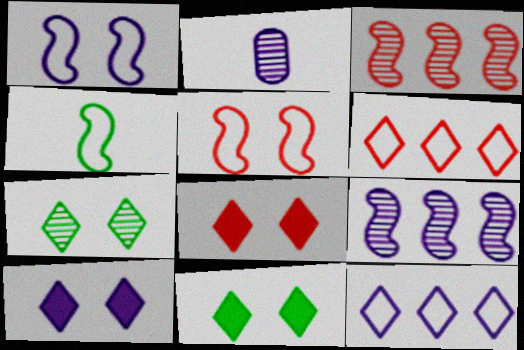[[2, 3, 7], 
[8, 10, 11]]